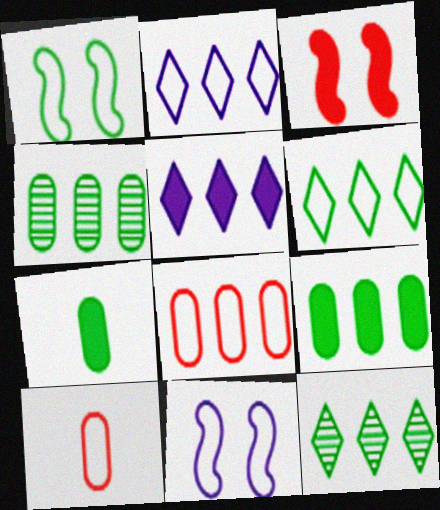[[1, 2, 10], 
[1, 7, 12], 
[3, 5, 7], 
[6, 10, 11]]